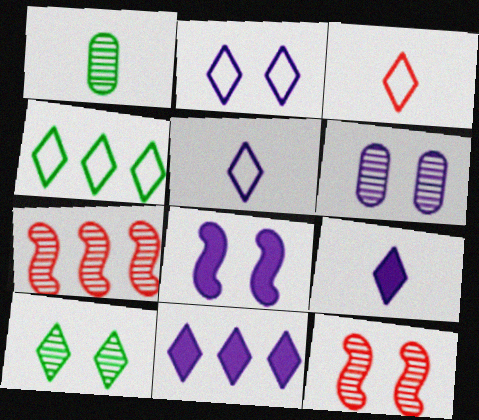[[2, 3, 4], 
[2, 6, 8], 
[3, 10, 11], 
[6, 10, 12]]